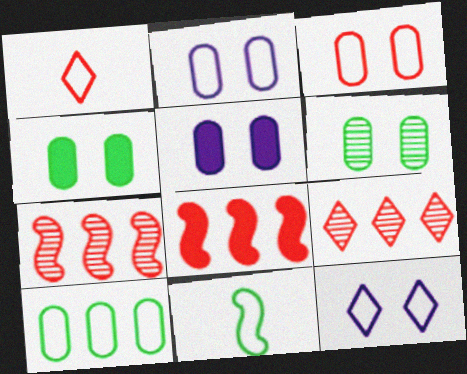[[3, 5, 6], 
[5, 9, 11]]